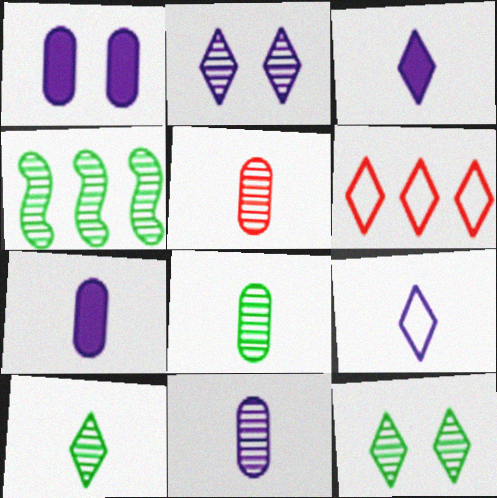[[2, 4, 5], 
[3, 6, 12], 
[4, 8, 12], 
[5, 8, 11]]